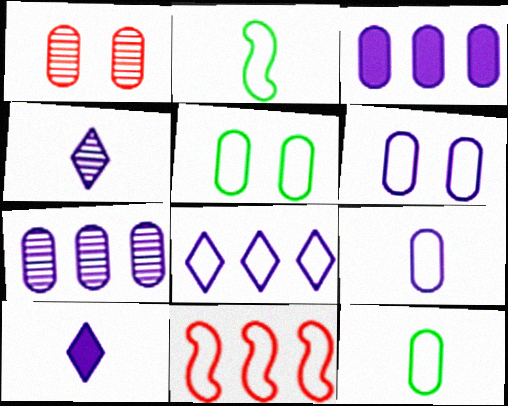[[1, 3, 12]]